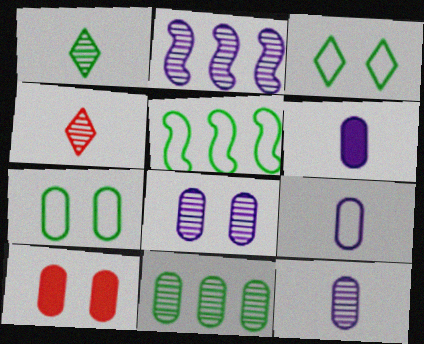[[6, 9, 12], 
[7, 8, 10], 
[9, 10, 11]]